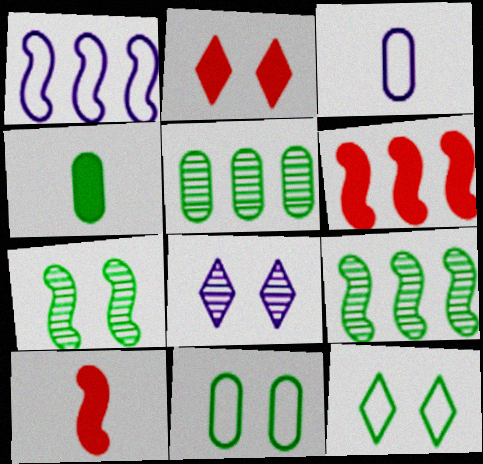[[1, 6, 9], 
[1, 7, 10], 
[2, 3, 9], 
[2, 8, 12], 
[4, 5, 11], 
[4, 9, 12]]